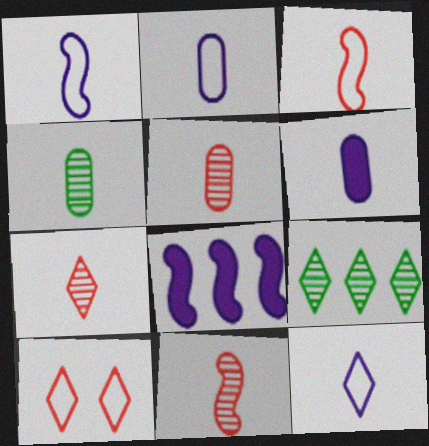[[1, 2, 12], 
[4, 8, 10], 
[5, 7, 11]]